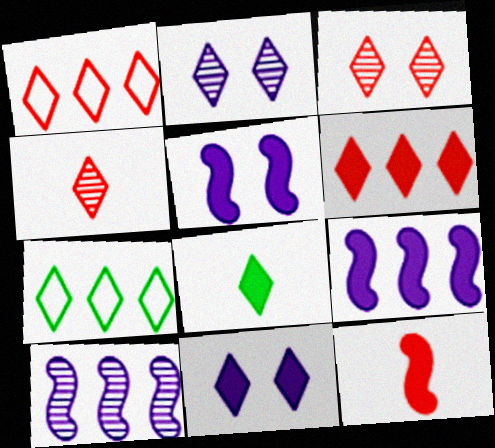[[1, 2, 8], 
[4, 7, 11], 
[6, 8, 11]]